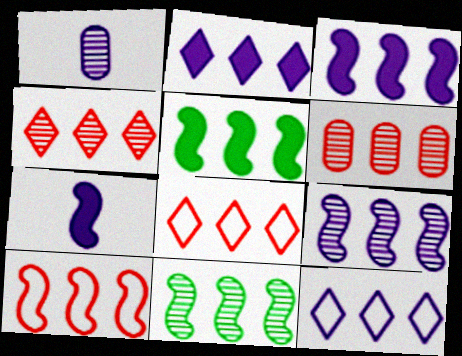[[3, 10, 11], 
[5, 6, 12], 
[5, 9, 10]]